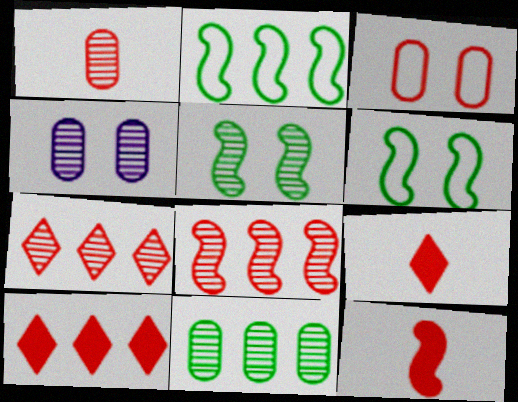[[1, 4, 11], 
[2, 4, 9], 
[3, 7, 12], 
[3, 8, 9]]